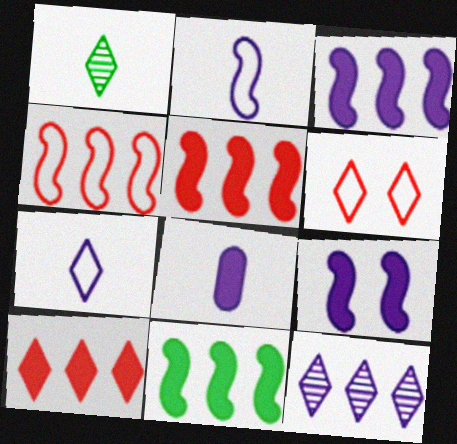[[3, 5, 11]]